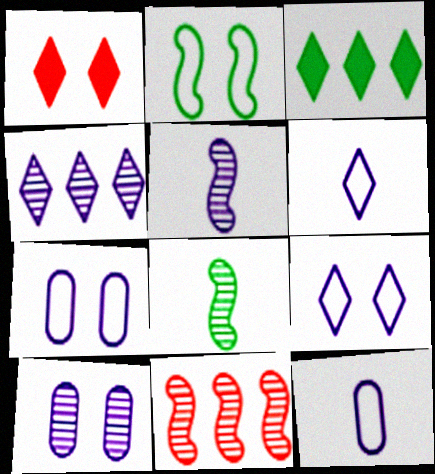[[1, 2, 10], 
[4, 5, 10]]